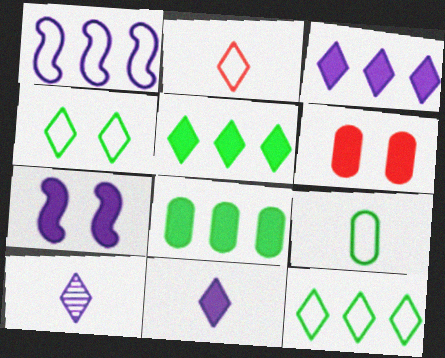[]